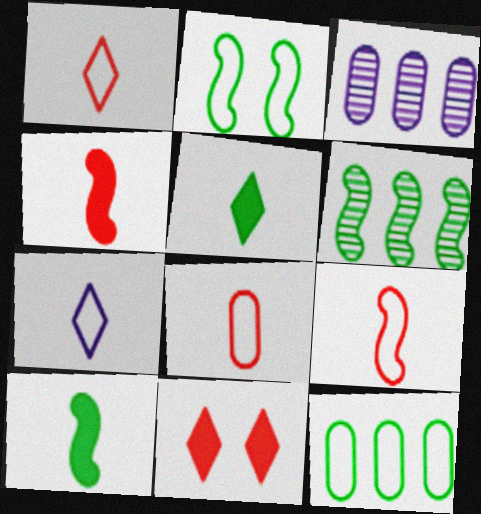[[1, 8, 9], 
[2, 6, 10]]